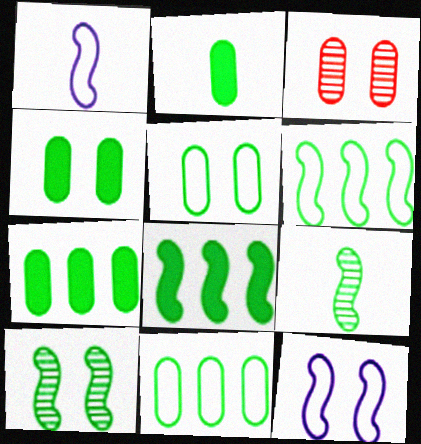[[2, 4, 7]]